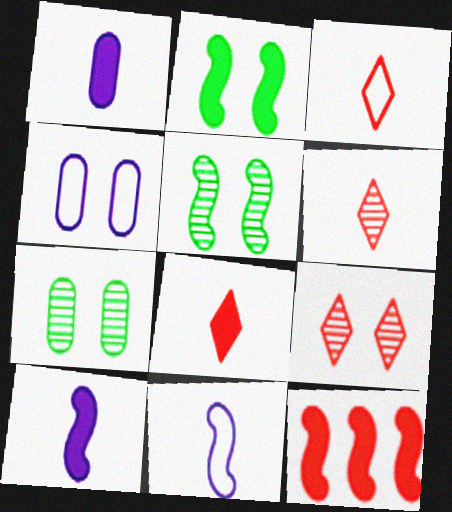[[2, 4, 9], 
[2, 10, 12], 
[3, 6, 8], 
[5, 11, 12]]